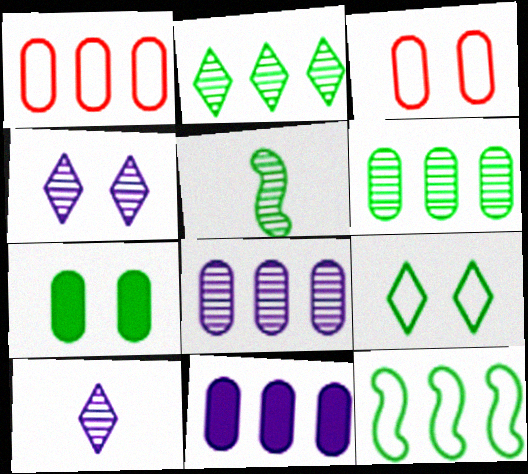[[1, 6, 11]]